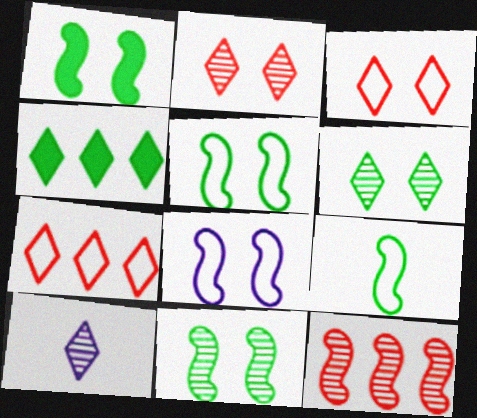[[1, 5, 11], 
[3, 4, 10]]